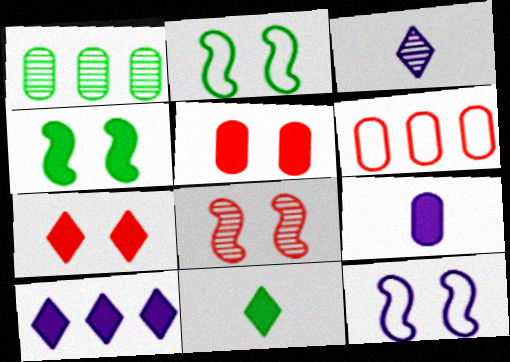[[1, 2, 11], 
[1, 3, 8], 
[3, 4, 6], 
[4, 8, 12], 
[7, 10, 11]]